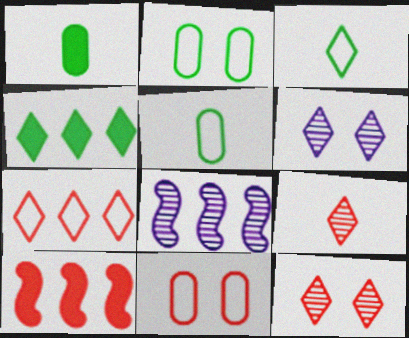[[5, 6, 10], 
[9, 10, 11]]